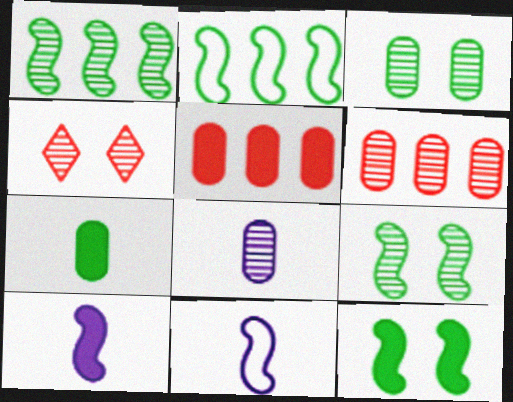[[1, 4, 8], 
[3, 6, 8]]